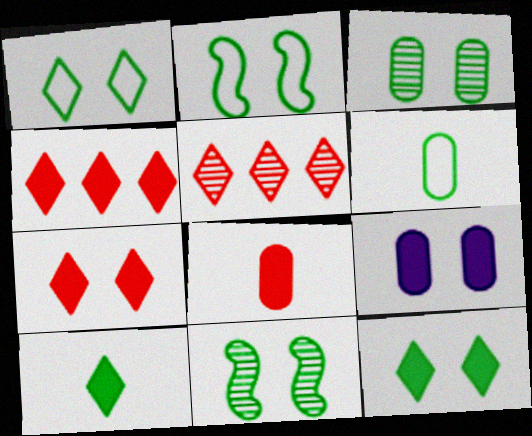[[2, 3, 12]]